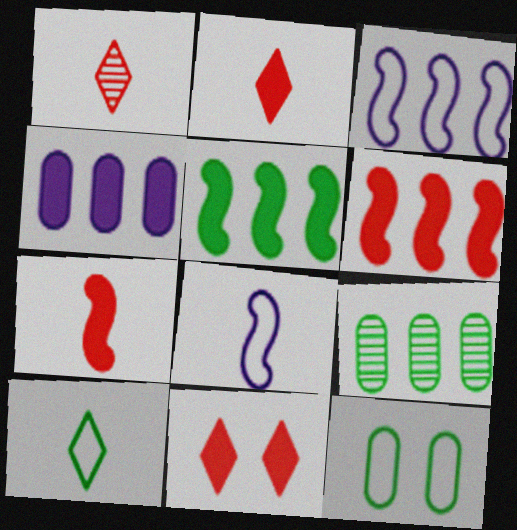[[8, 9, 11]]